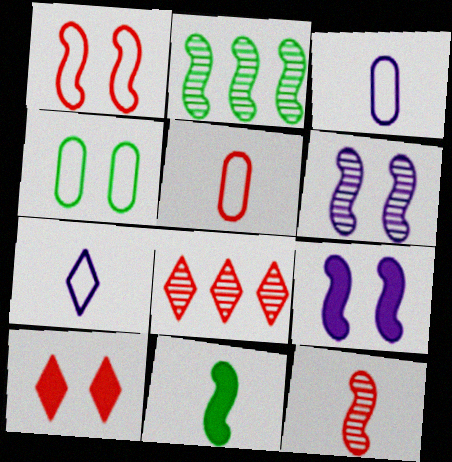[[2, 3, 10], 
[2, 6, 12], 
[4, 6, 10]]